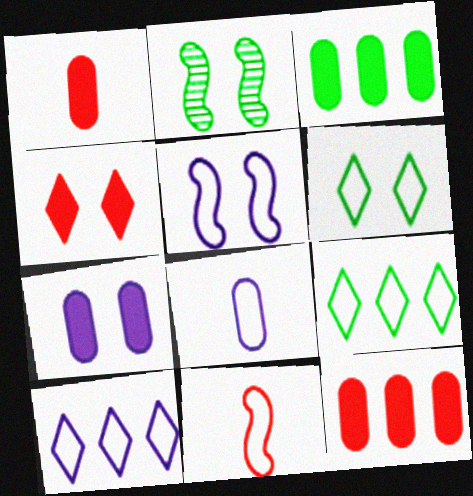[[1, 2, 10], 
[1, 3, 7], 
[5, 8, 10]]